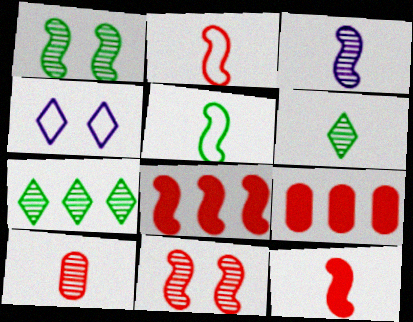[[2, 8, 11], 
[3, 5, 12], 
[3, 6, 10]]